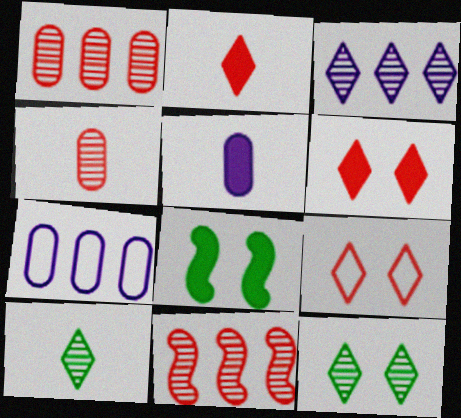[]